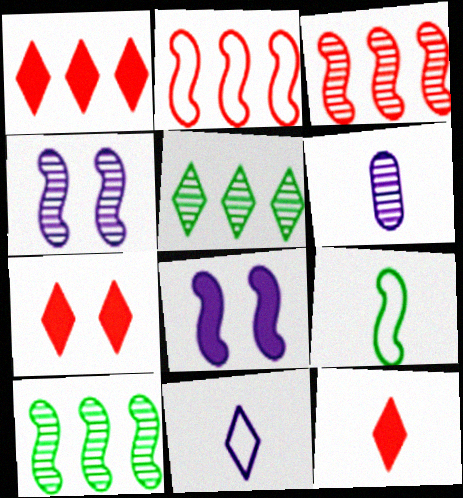[[1, 7, 12], 
[3, 8, 9], 
[5, 7, 11], 
[6, 9, 12]]